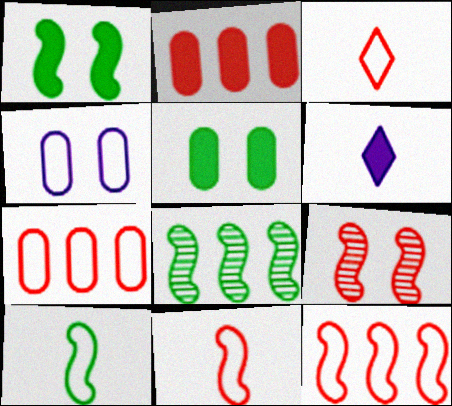[[1, 2, 6], 
[1, 8, 10], 
[2, 3, 9]]